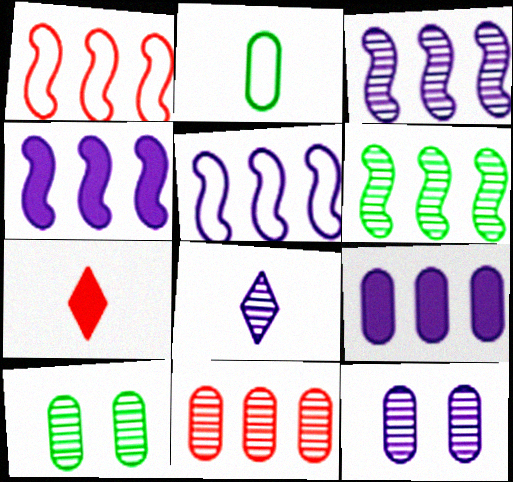[[1, 4, 6], 
[3, 4, 5], 
[3, 8, 12], 
[5, 7, 10]]